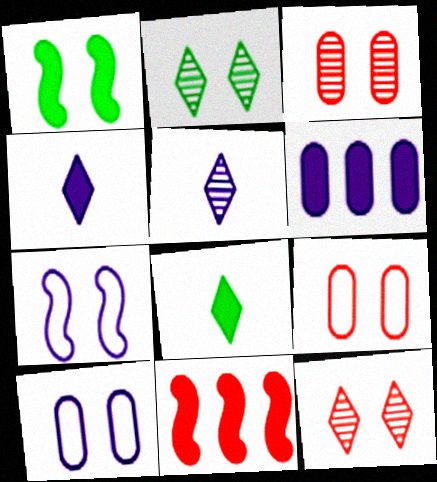[[1, 10, 12], 
[5, 6, 7]]